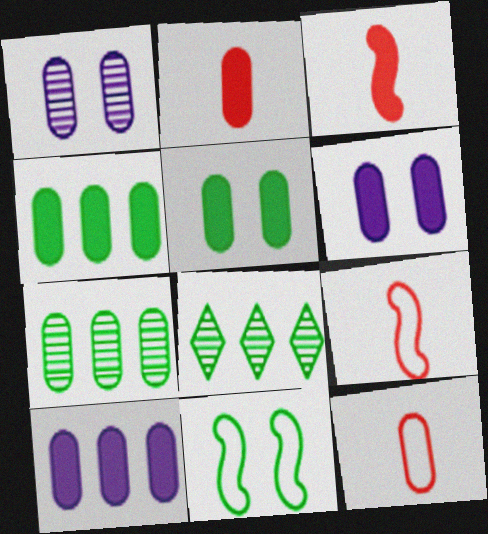[[1, 4, 12], 
[2, 4, 6], 
[2, 5, 10], 
[6, 7, 12], 
[6, 8, 9]]